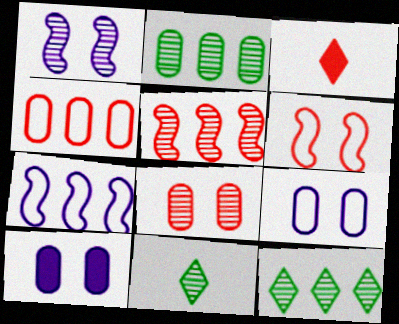[]